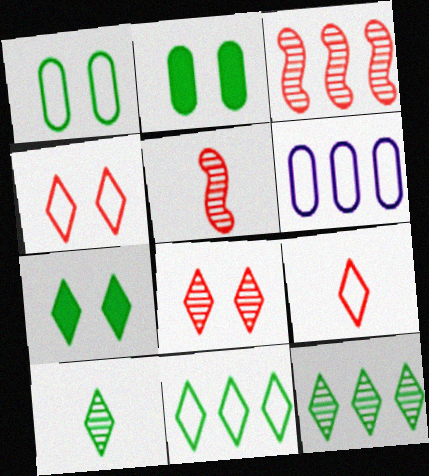[[5, 6, 7], 
[7, 10, 11]]